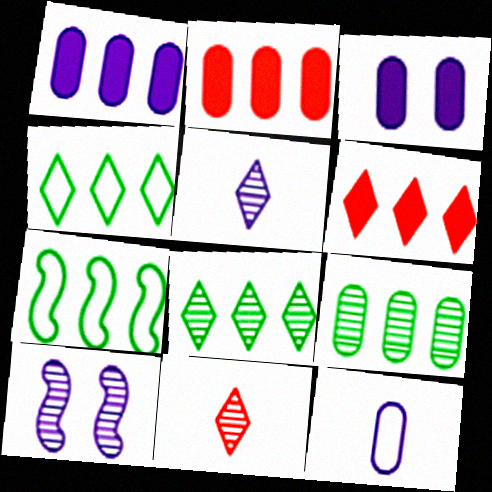[[3, 7, 11], 
[9, 10, 11]]